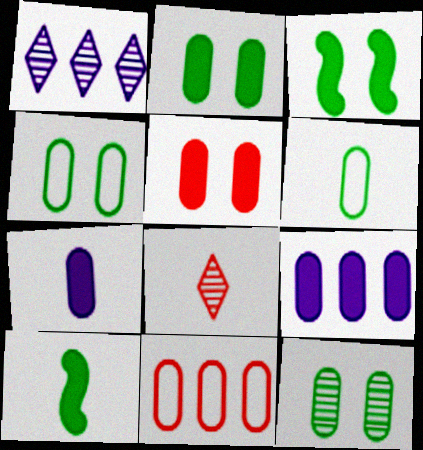[[2, 4, 12], 
[7, 11, 12]]